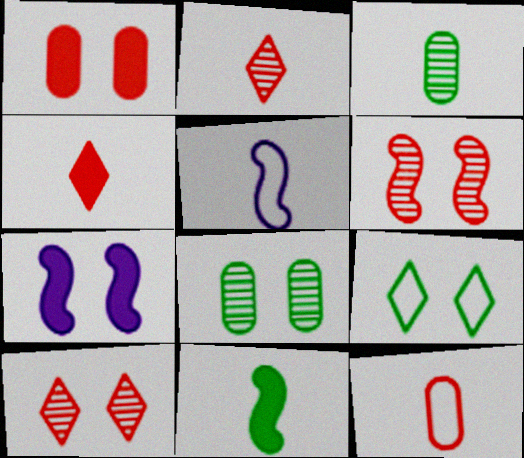[[3, 4, 5]]